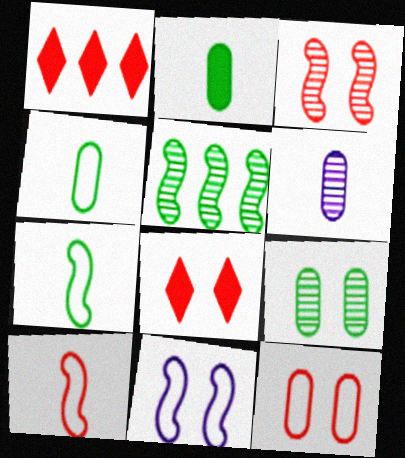[[3, 8, 12], 
[8, 9, 11]]